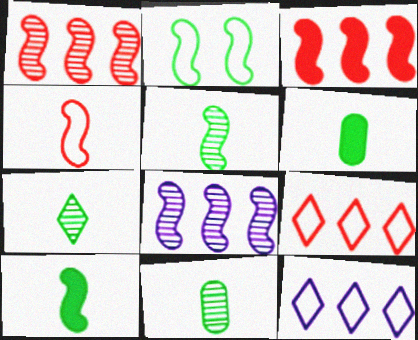[[5, 7, 11]]